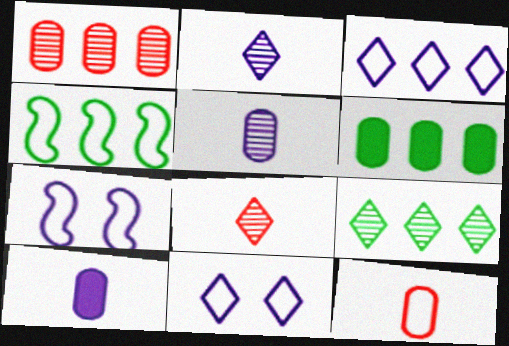[[4, 6, 9], 
[4, 11, 12], 
[6, 7, 8]]